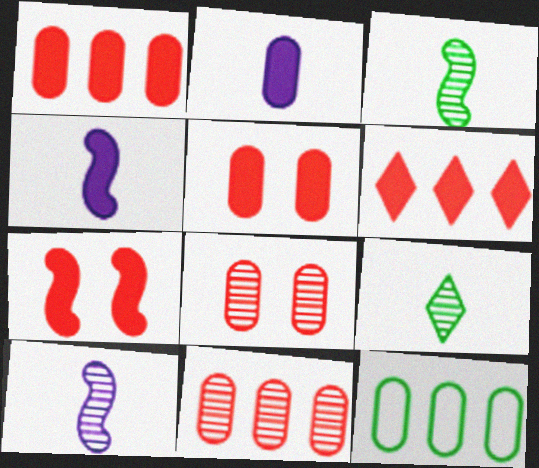[[2, 8, 12]]